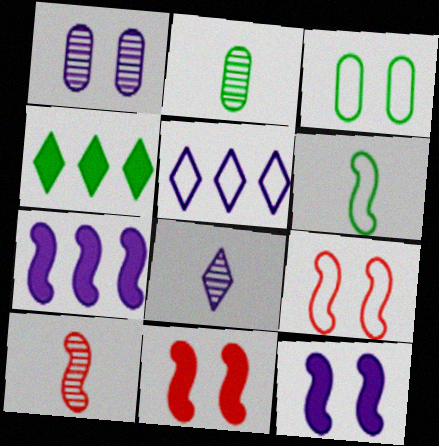[[2, 5, 11], 
[2, 8, 10]]